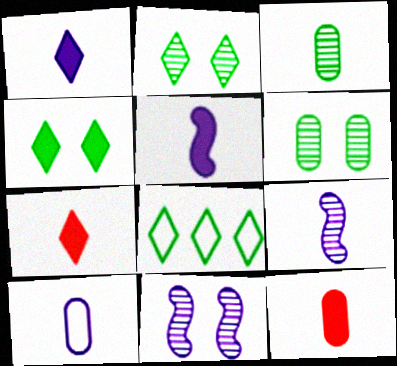[[1, 9, 10], 
[3, 10, 12], 
[8, 11, 12]]